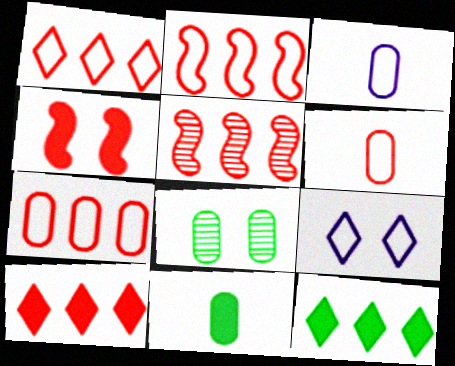[[1, 2, 7], 
[4, 8, 9], 
[5, 7, 10], 
[5, 9, 11]]